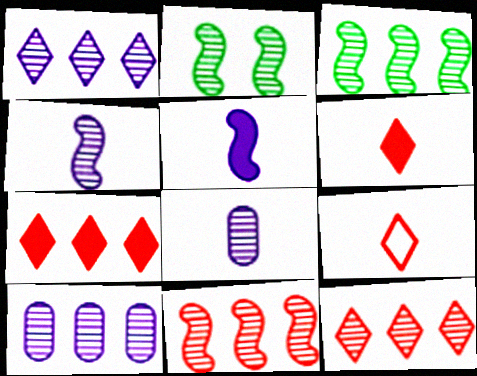[[2, 4, 11], 
[2, 8, 12], 
[3, 10, 12]]